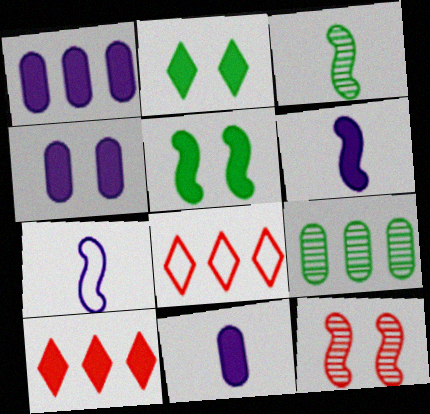[[1, 4, 11], 
[3, 4, 8], 
[5, 10, 11]]